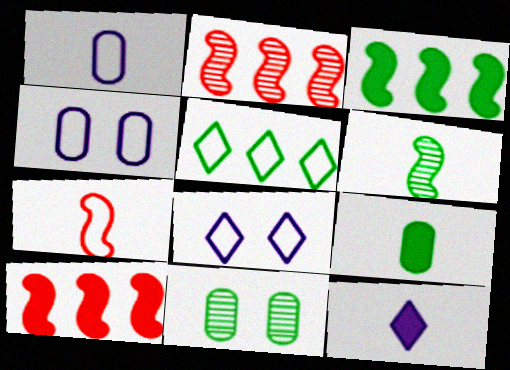[[2, 8, 9], 
[4, 5, 7]]